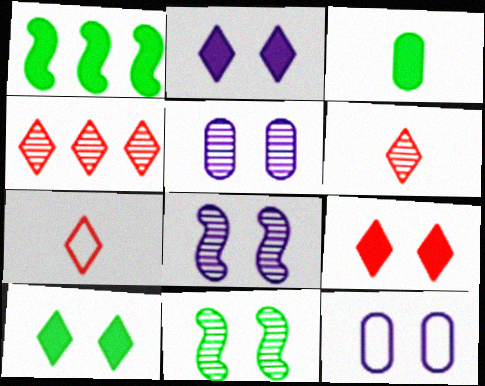[[1, 3, 10], 
[1, 5, 7], 
[1, 6, 12], 
[2, 8, 12], 
[2, 9, 10], 
[4, 7, 9], 
[9, 11, 12]]